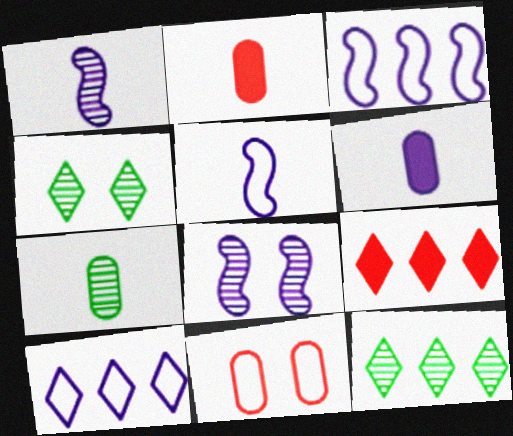[[2, 3, 4], 
[6, 8, 10], 
[9, 10, 12]]